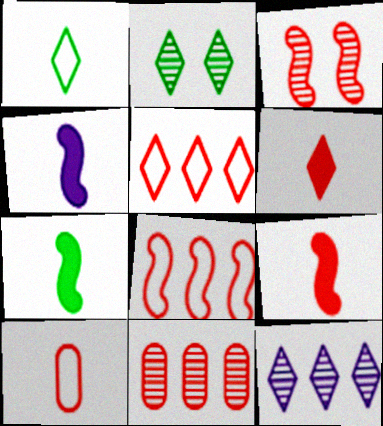[[3, 8, 9], 
[4, 7, 9]]